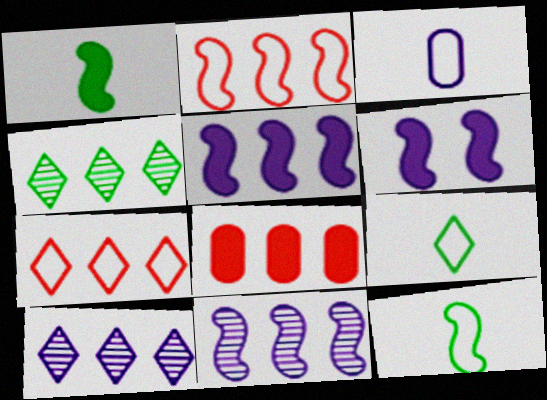[[3, 6, 10]]